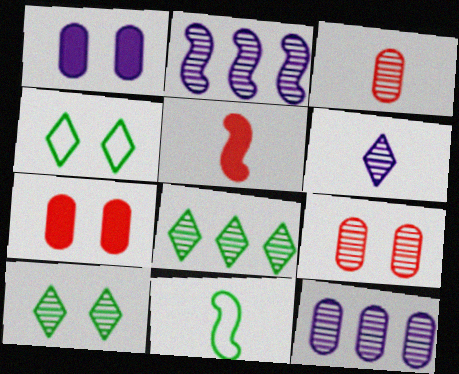[[2, 3, 10], 
[4, 5, 12]]